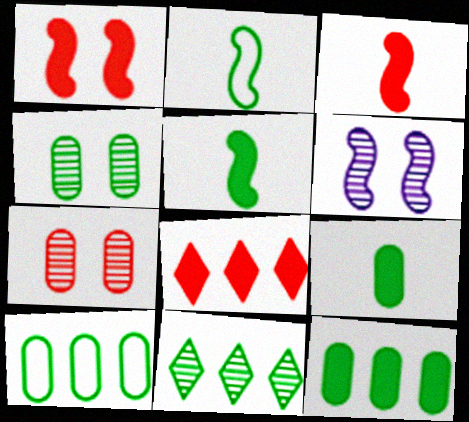[[4, 9, 10]]